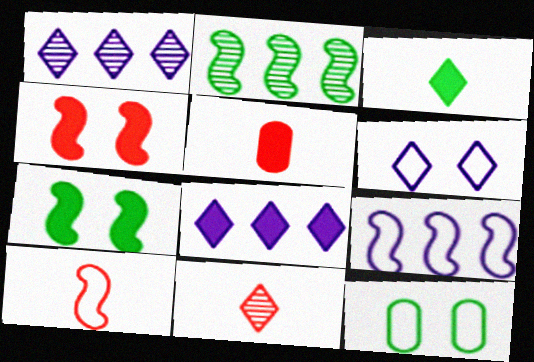[[2, 3, 12], 
[2, 5, 6], 
[5, 7, 8], 
[5, 10, 11]]